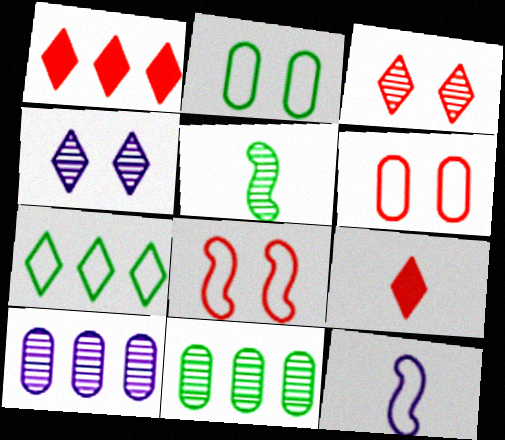[[3, 5, 10], 
[4, 7, 9], 
[6, 7, 12]]